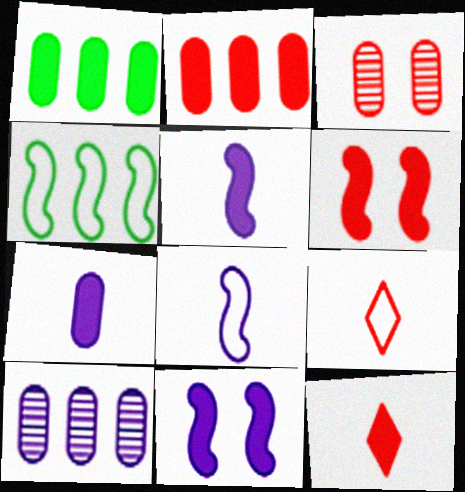[[1, 11, 12], 
[2, 6, 12]]